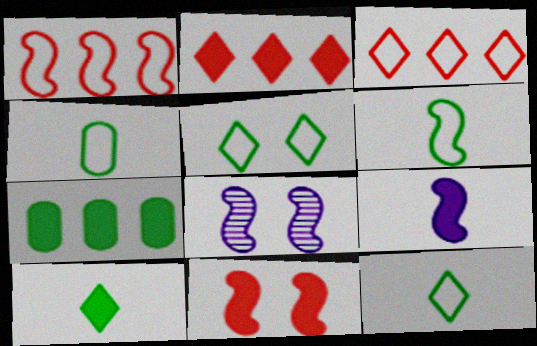[[2, 4, 8], 
[4, 6, 12]]